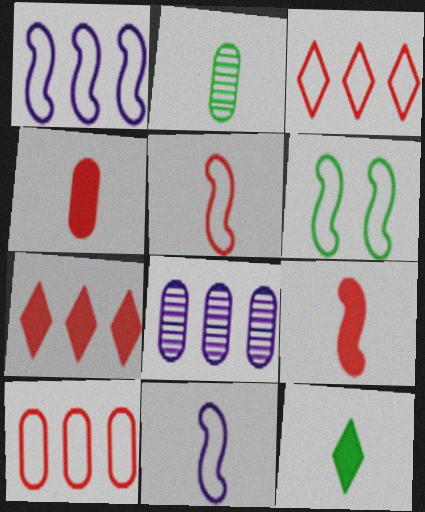[[1, 5, 6]]